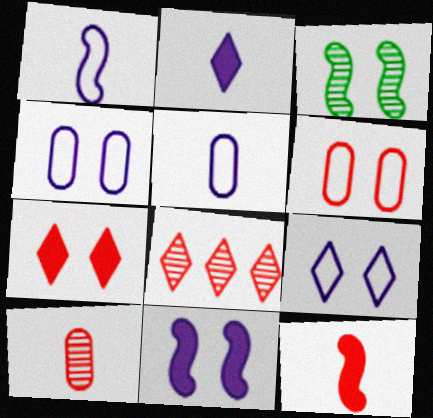[[3, 4, 7], 
[6, 8, 12]]